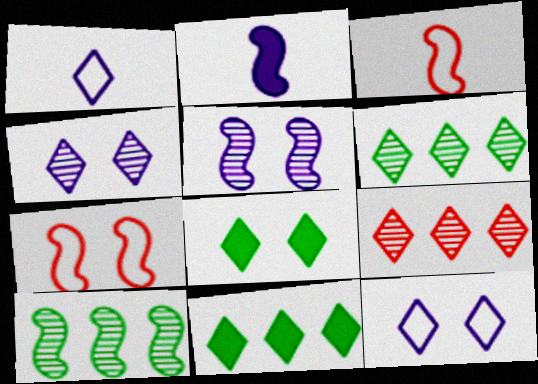[[1, 8, 9], 
[2, 7, 10]]